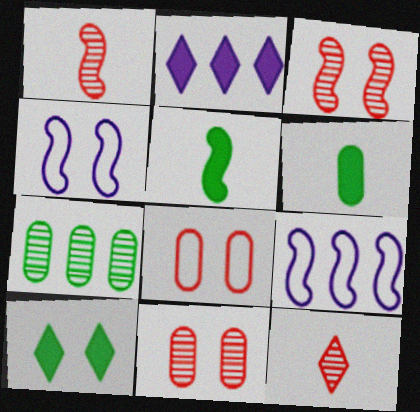[[3, 5, 9], 
[4, 10, 11]]